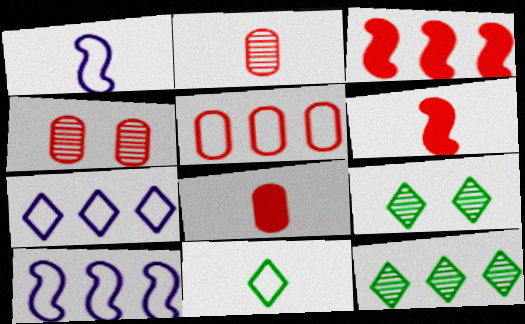[[4, 5, 8], 
[8, 9, 10]]